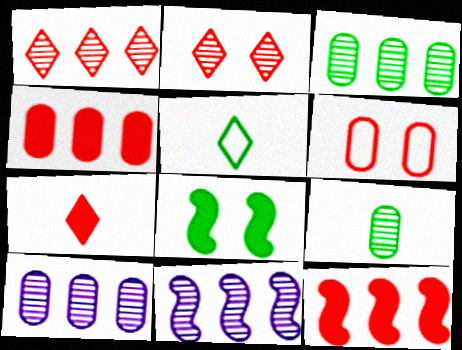[[1, 3, 11], 
[2, 9, 11], 
[3, 5, 8]]